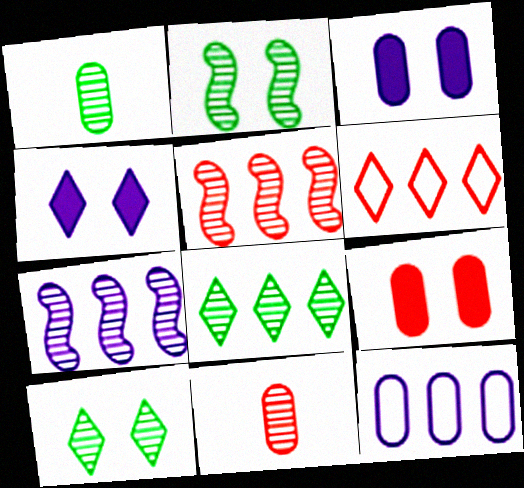[[1, 2, 8], 
[1, 9, 12], 
[7, 10, 11]]